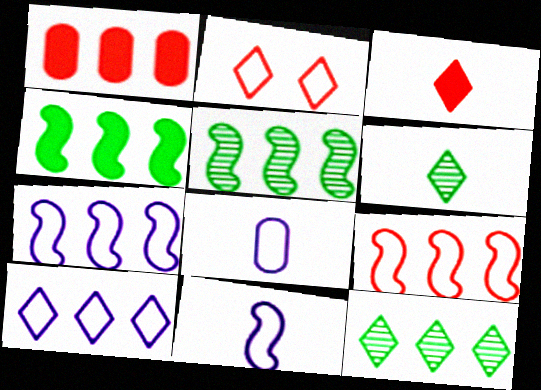[[1, 5, 10], 
[1, 7, 12]]